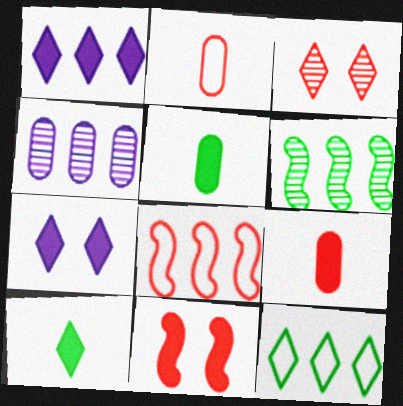[[1, 5, 11], 
[2, 6, 7], 
[3, 8, 9]]